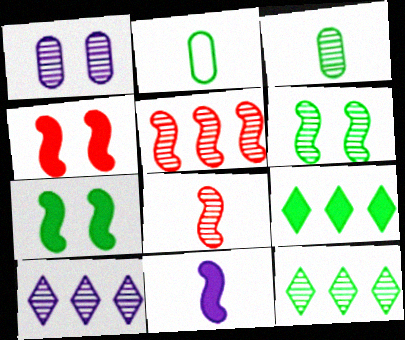[[1, 8, 12], 
[2, 4, 10], 
[2, 6, 9], 
[2, 7, 12], 
[3, 6, 12]]